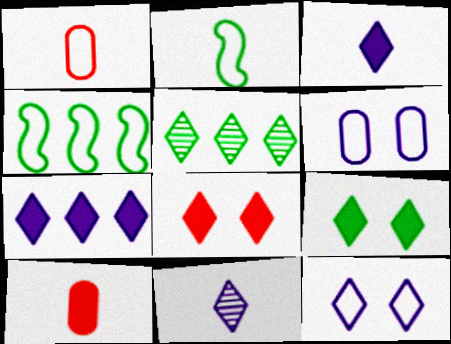[[1, 4, 12], 
[2, 10, 11], 
[7, 11, 12]]